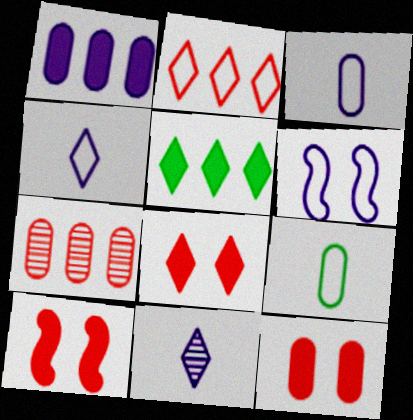[[1, 6, 11], 
[2, 6, 9], 
[8, 10, 12]]